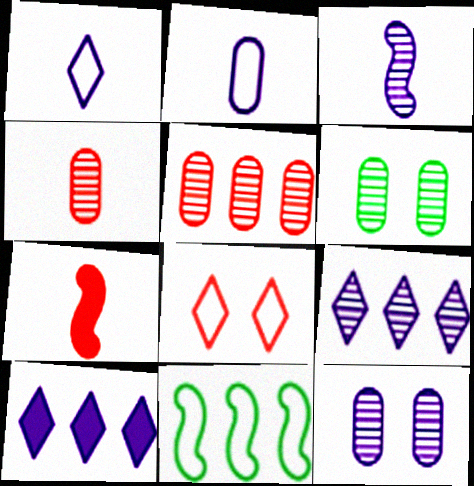[[2, 8, 11], 
[3, 9, 12], 
[5, 7, 8], 
[5, 10, 11]]